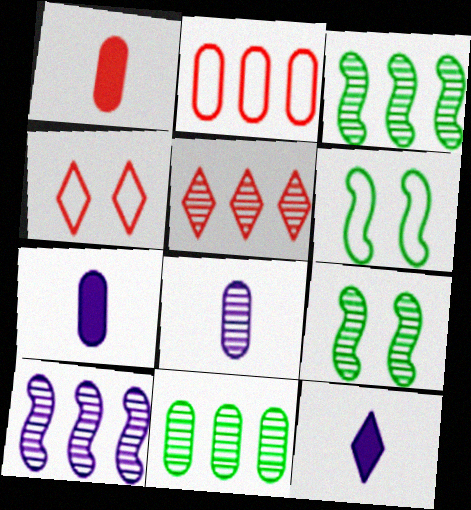[[2, 9, 12], 
[3, 4, 7], 
[5, 6, 7], 
[5, 8, 9], 
[5, 10, 11]]